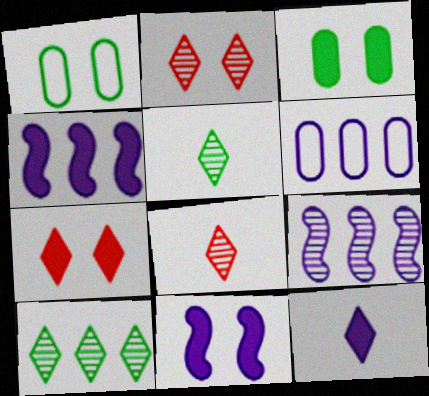[[1, 2, 11], 
[1, 4, 8], 
[3, 7, 11]]